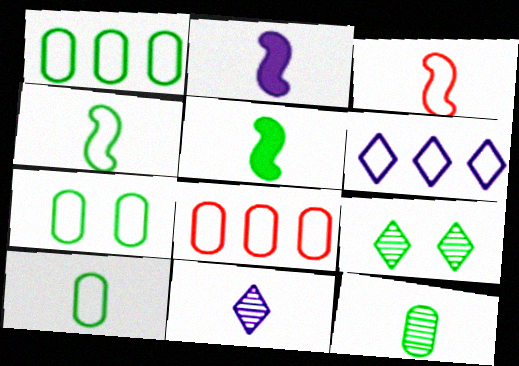[[1, 5, 9], 
[1, 7, 10], 
[2, 8, 9], 
[3, 6, 7]]